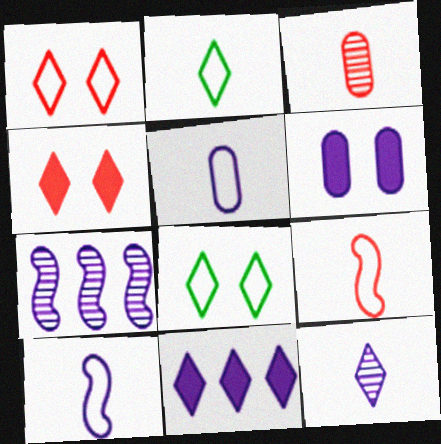[[2, 5, 9]]